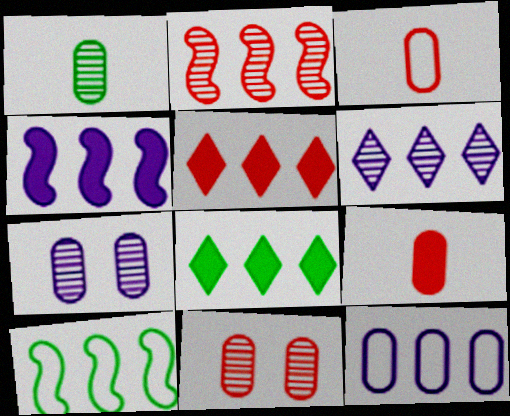[[2, 4, 10], 
[2, 8, 12], 
[4, 6, 12]]